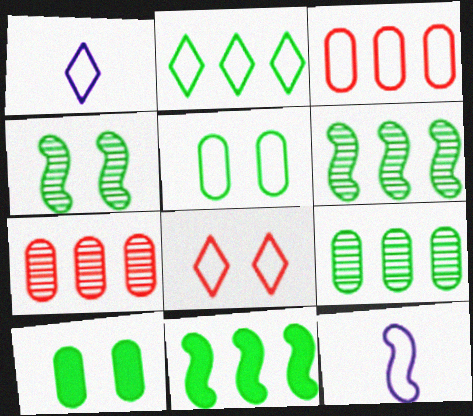[[1, 2, 8], 
[2, 9, 11]]